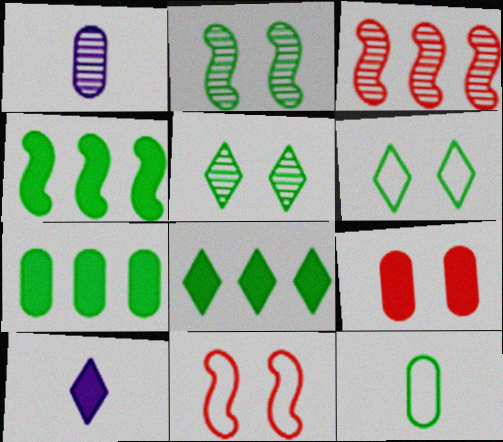[[1, 3, 5], 
[1, 8, 11], 
[2, 8, 12], 
[4, 5, 12], 
[4, 7, 8], 
[4, 9, 10]]